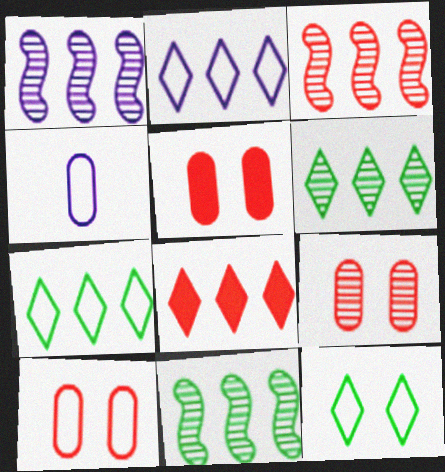[[1, 3, 11], 
[2, 6, 8], 
[5, 9, 10]]